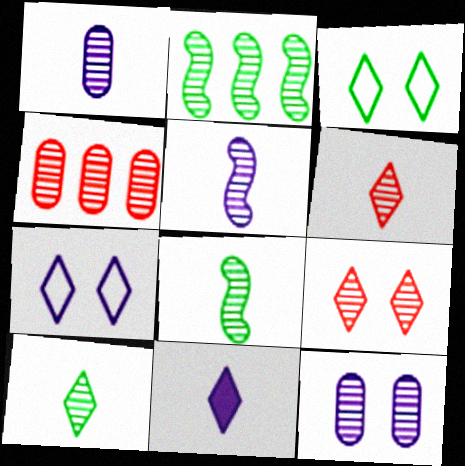[[1, 2, 9], 
[1, 6, 8], 
[2, 6, 12]]